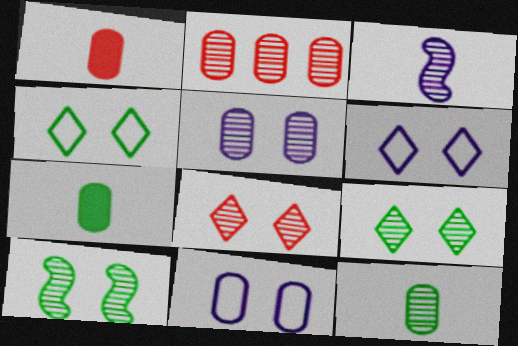[[2, 3, 9], 
[2, 5, 12], 
[2, 7, 11], 
[5, 8, 10]]